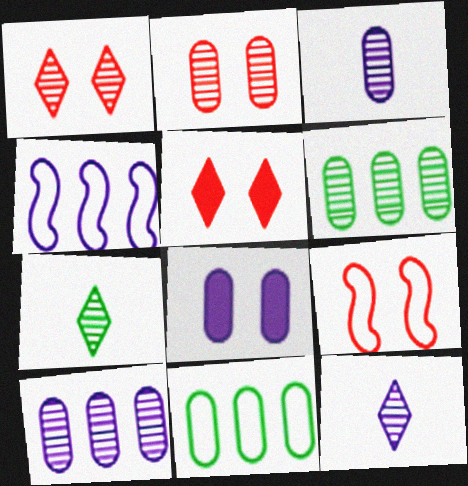[[2, 3, 6], 
[2, 5, 9], 
[4, 8, 12]]